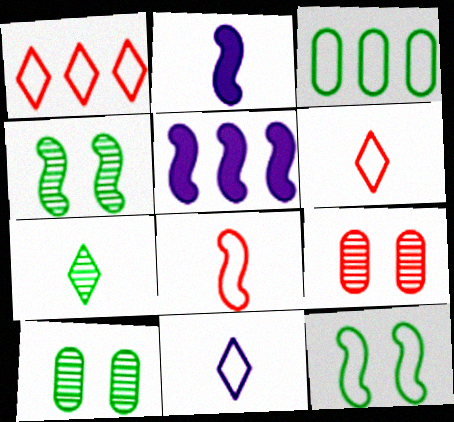[[1, 2, 10], 
[4, 5, 8], 
[5, 6, 10]]